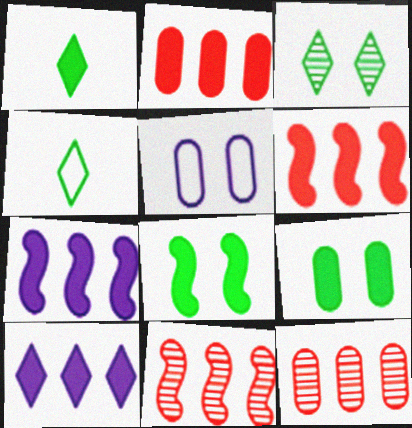[[1, 5, 11]]